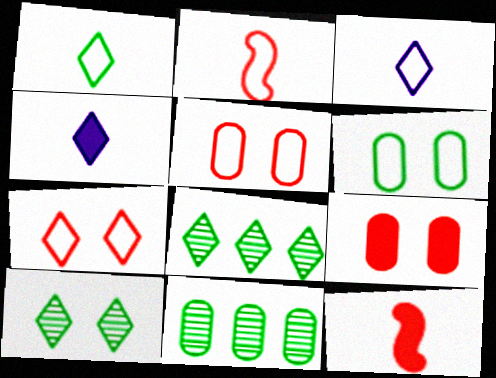[[4, 7, 8]]